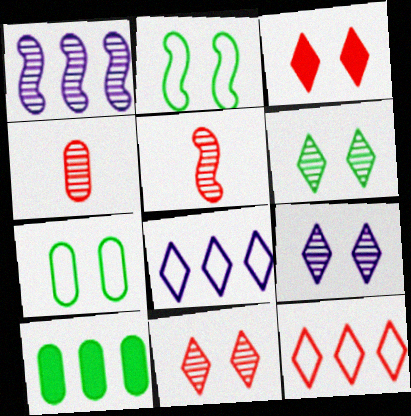[[1, 4, 6], 
[1, 10, 12], 
[6, 9, 11]]